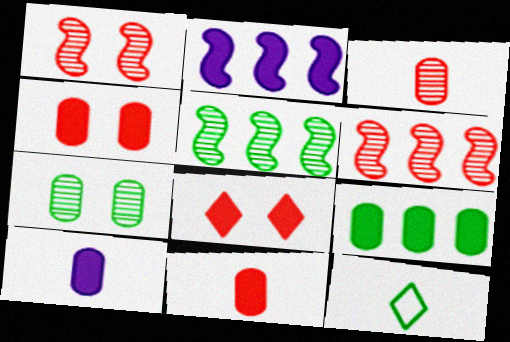[[4, 9, 10]]